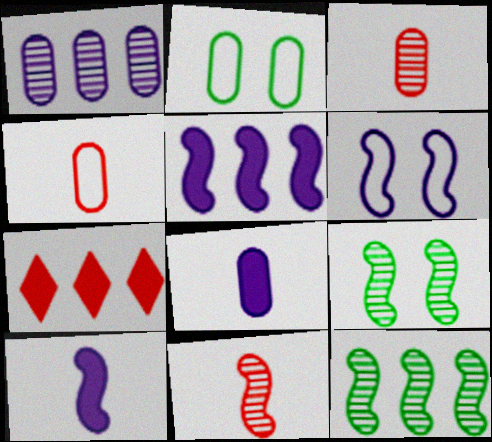[]